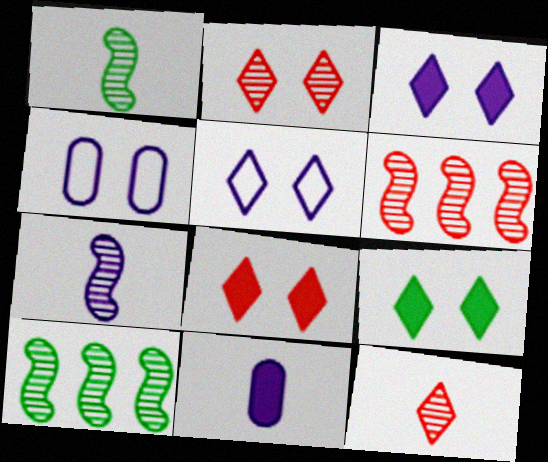[[2, 5, 9], 
[3, 8, 9]]